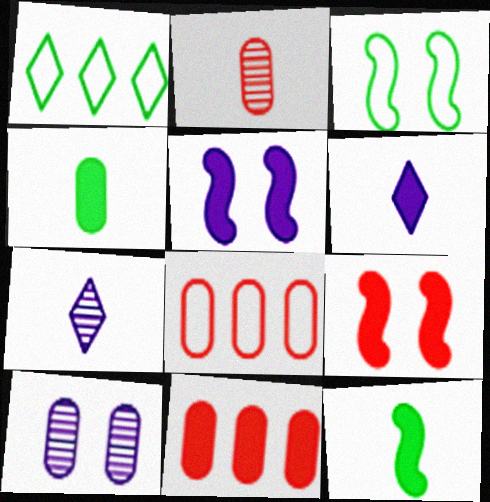[[1, 2, 5], 
[3, 7, 11], 
[4, 8, 10]]